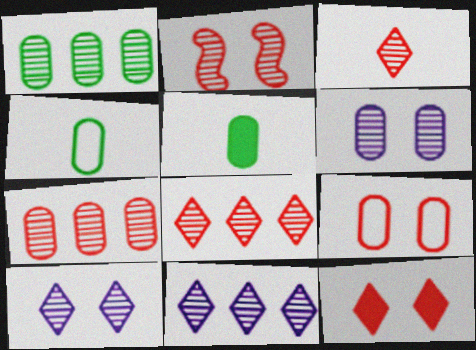[[2, 3, 7], 
[2, 9, 12]]